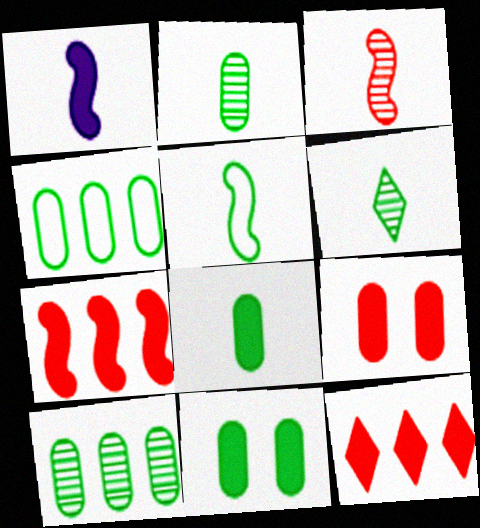[[1, 3, 5], 
[1, 11, 12], 
[2, 4, 11], 
[5, 6, 8]]